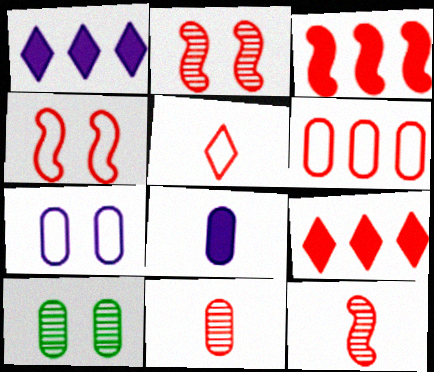[[3, 4, 12], 
[4, 5, 6], 
[4, 9, 11], 
[6, 8, 10]]